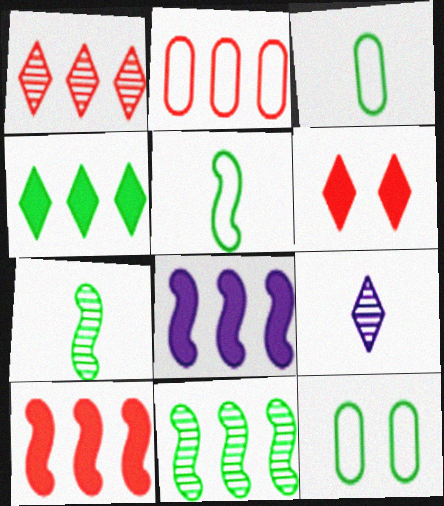[[1, 2, 10], 
[4, 7, 12], 
[9, 10, 12]]